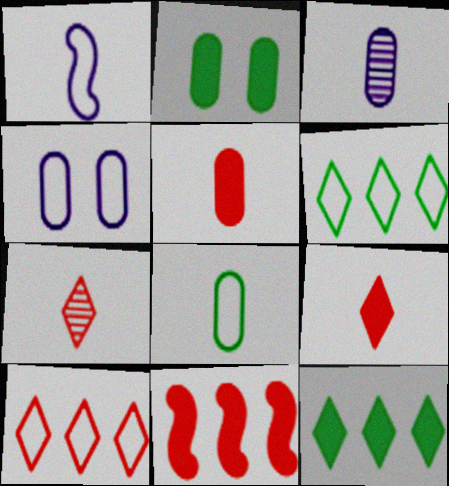[[3, 5, 8]]